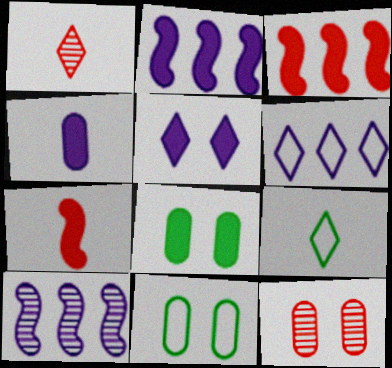[[1, 2, 11], 
[2, 4, 5], 
[2, 9, 12]]